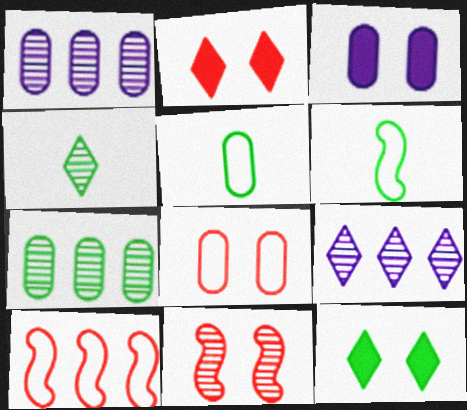[[1, 2, 6], 
[1, 4, 11], 
[2, 8, 11], 
[3, 4, 10], 
[6, 7, 12]]